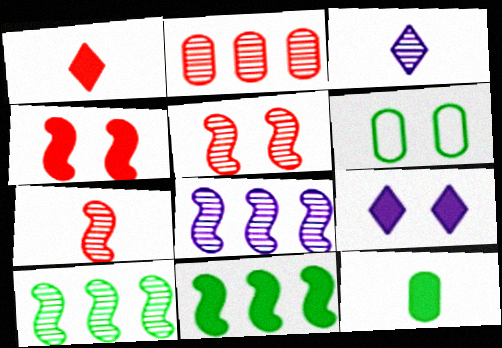[[1, 6, 8], 
[5, 6, 9]]